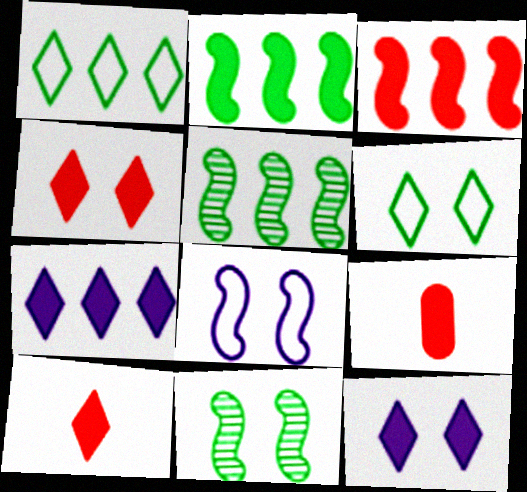[[2, 9, 12], 
[3, 4, 9]]